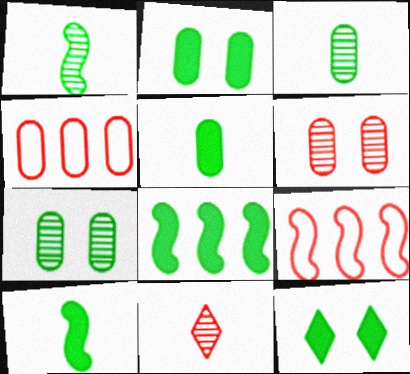[[5, 8, 12]]